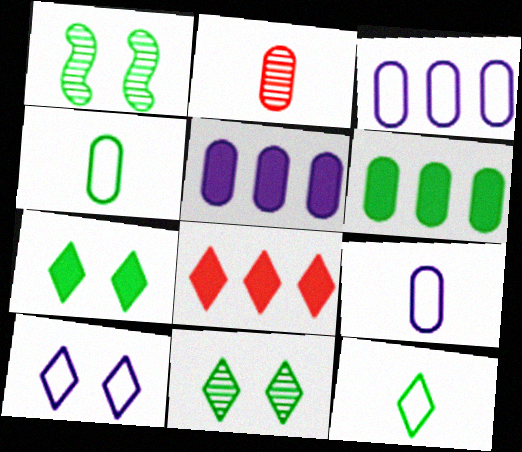[[1, 6, 12], 
[1, 8, 9]]